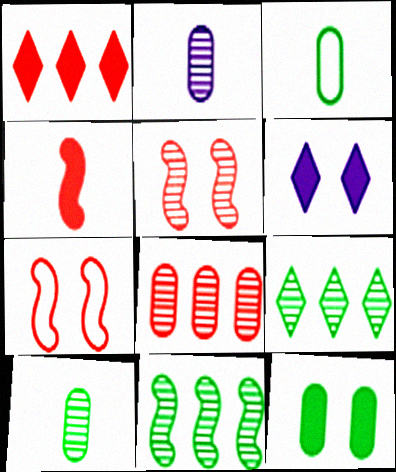[[2, 5, 9]]